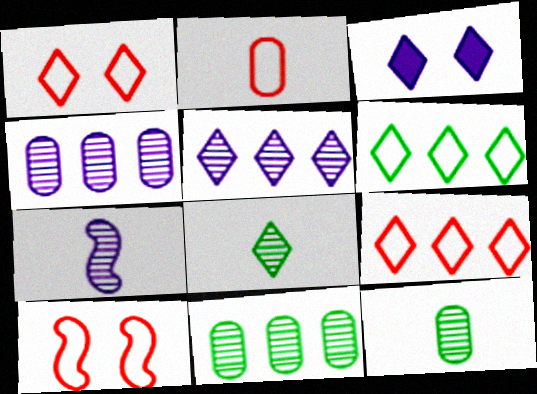[[2, 9, 10], 
[3, 8, 9]]